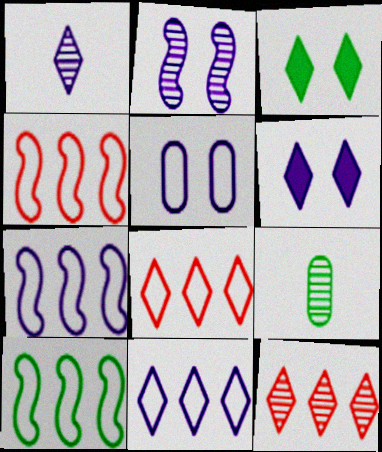[[1, 3, 8], 
[1, 6, 11], 
[2, 5, 6], 
[2, 9, 12], 
[3, 9, 10], 
[4, 6, 9], 
[4, 7, 10]]